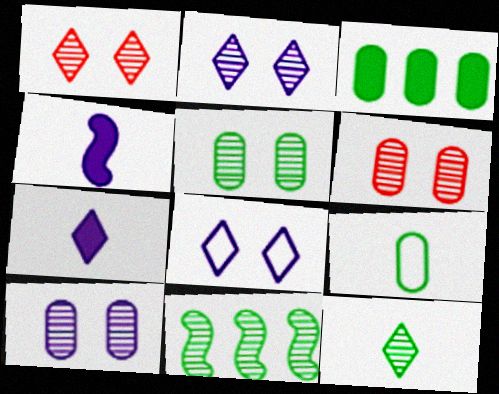[[3, 5, 9], 
[5, 6, 10], 
[5, 11, 12]]